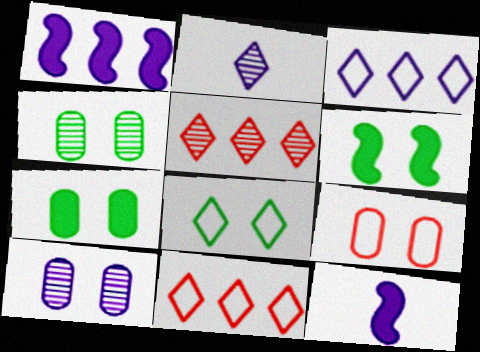[[3, 10, 12], 
[4, 6, 8], 
[4, 11, 12], 
[7, 9, 10]]